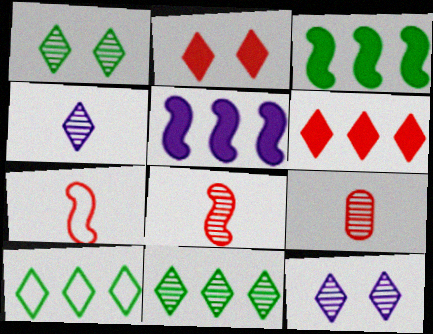[[2, 4, 10]]